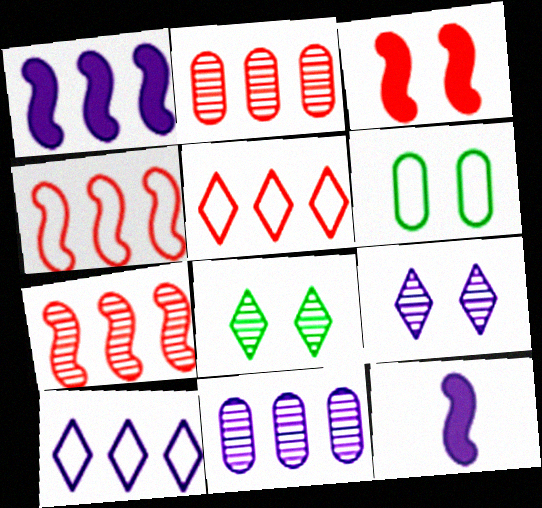[[1, 10, 11], 
[3, 6, 9]]